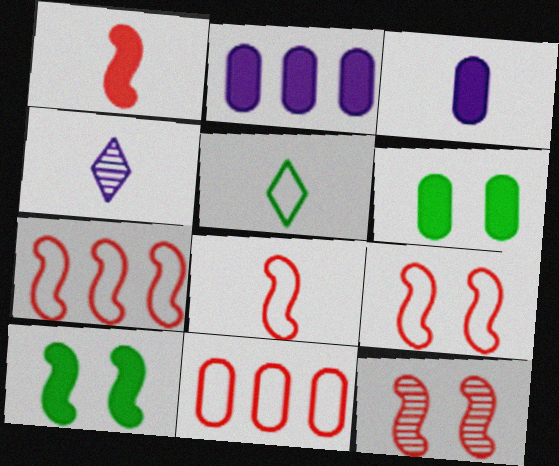[[1, 7, 12], 
[2, 5, 12], 
[4, 6, 7], 
[4, 10, 11], 
[7, 8, 9]]